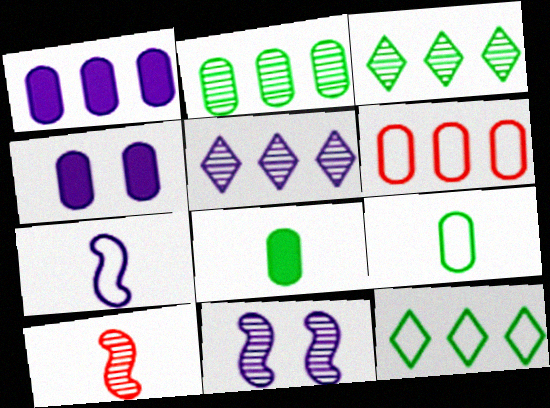[[1, 2, 6], 
[4, 5, 7], 
[4, 10, 12]]